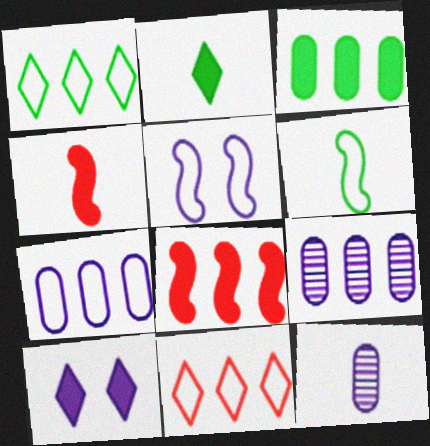[[1, 8, 9], 
[3, 4, 10]]